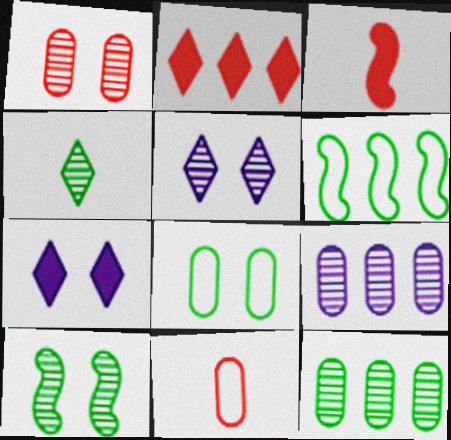[[1, 5, 10], 
[2, 6, 9], 
[4, 10, 12]]